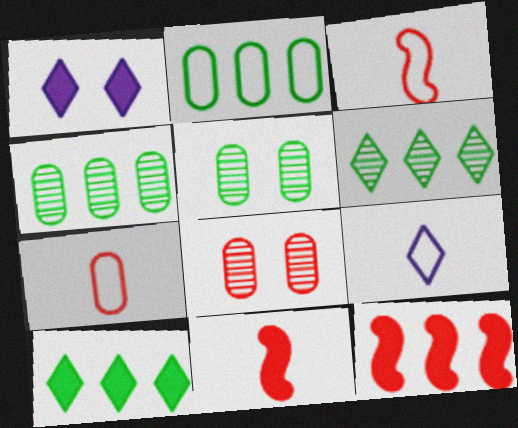[[1, 3, 4], 
[5, 9, 12]]